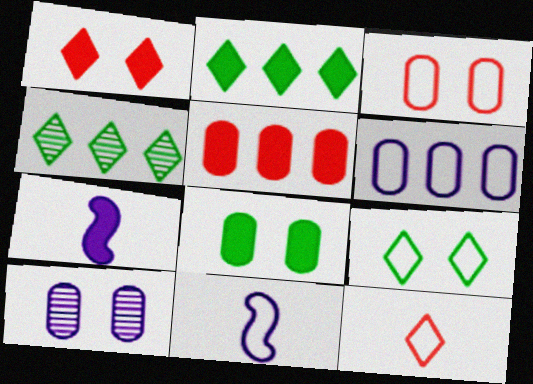[[3, 4, 7], 
[3, 8, 10]]